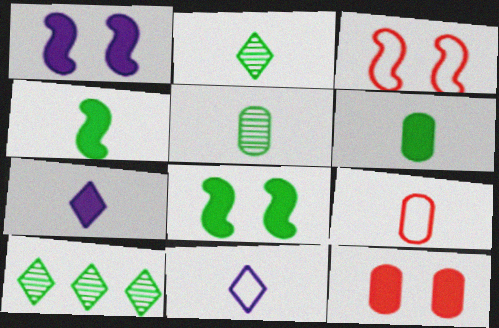[[1, 9, 10]]